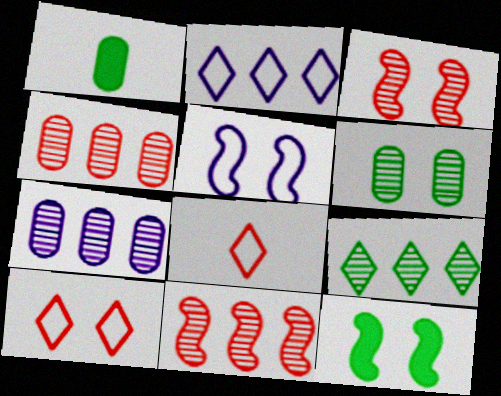[[1, 2, 3], 
[3, 5, 12], 
[7, 8, 12], 
[7, 9, 11]]